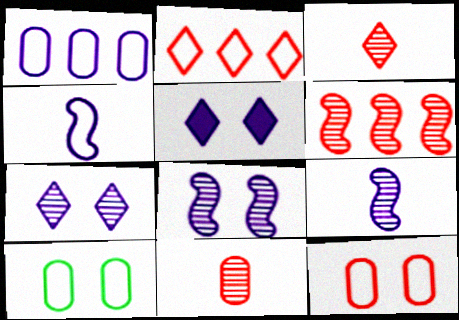[[1, 5, 9], 
[2, 4, 10]]